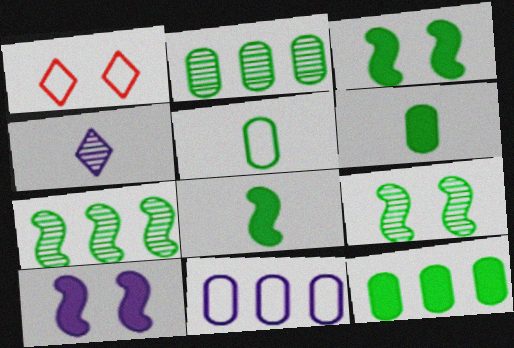[[4, 10, 11]]